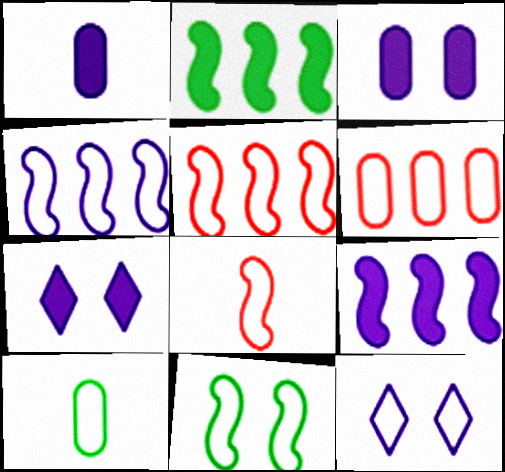[[1, 7, 9], 
[4, 8, 11], 
[5, 10, 12]]